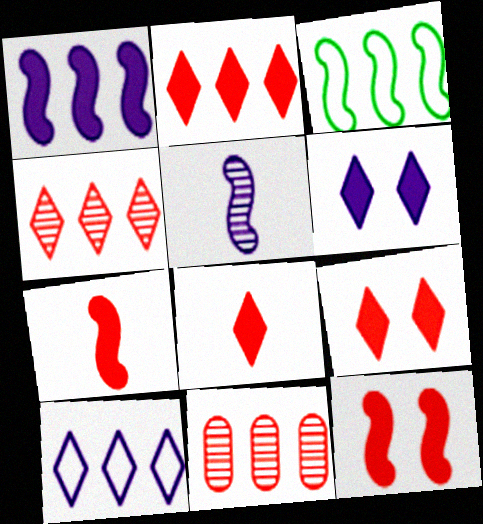[[2, 8, 9], 
[3, 5, 12]]